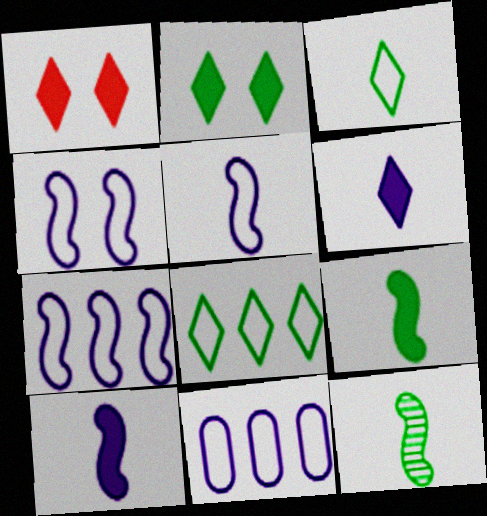[[1, 11, 12], 
[4, 5, 7]]